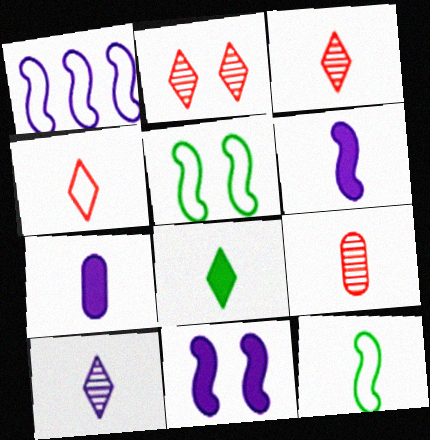[[3, 7, 12], 
[4, 8, 10]]